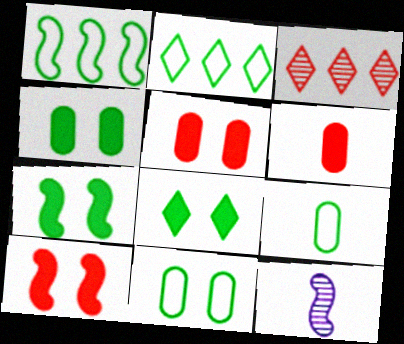[[1, 10, 12], 
[2, 5, 12], 
[4, 7, 8]]